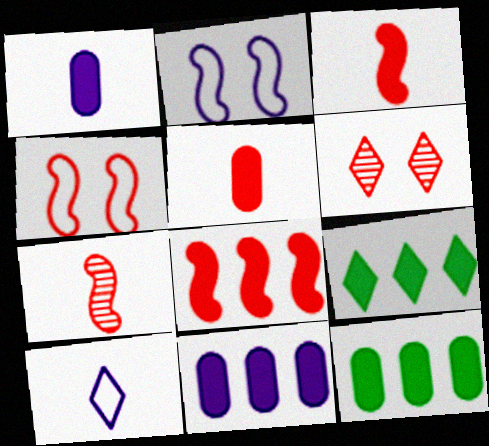[[4, 7, 8], 
[6, 9, 10], 
[8, 9, 11]]